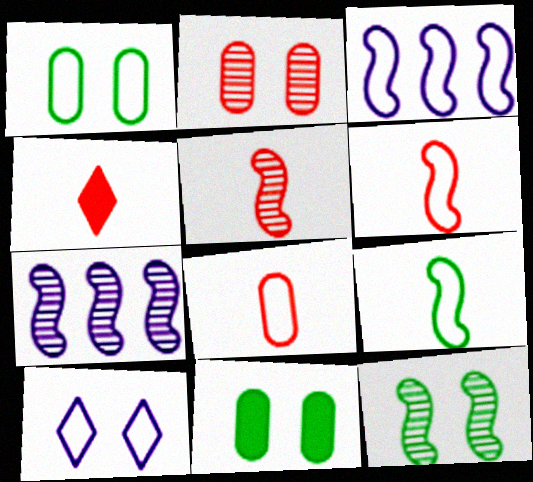[[1, 4, 7], 
[4, 5, 8], 
[5, 7, 12]]